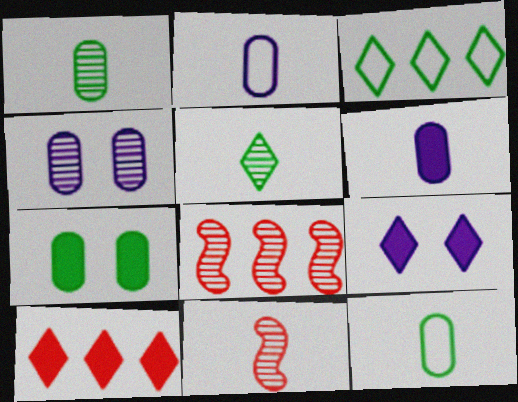[[4, 5, 8], 
[8, 9, 12]]